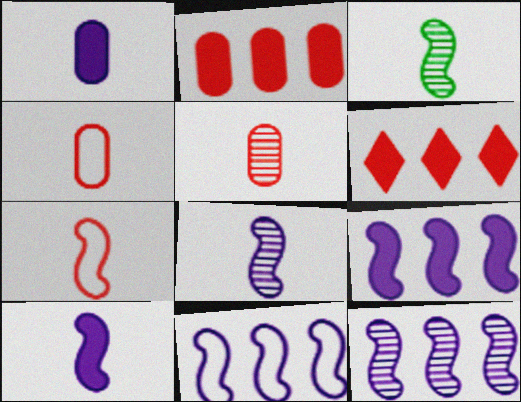[[3, 7, 10], 
[9, 11, 12]]